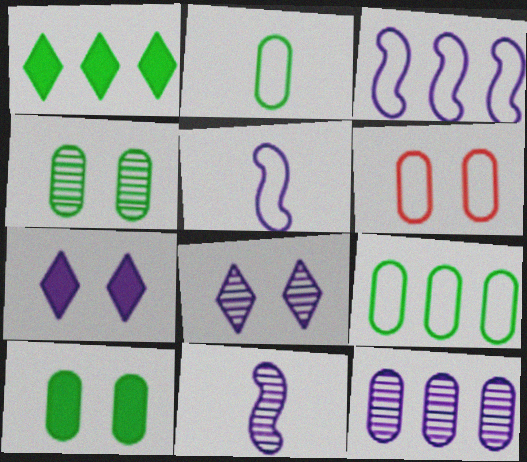[[1, 6, 11], 
[5, 7, 12], 
[8, 11, 12]]